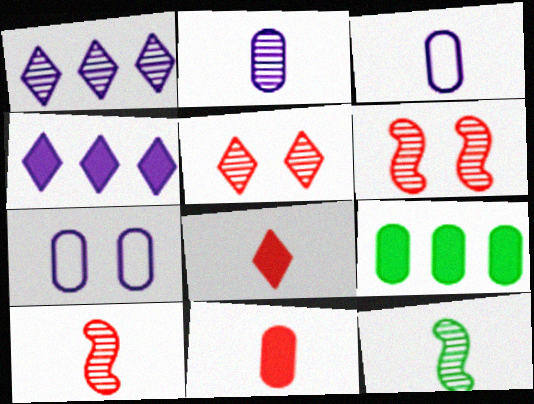[[3, 8, 12]]